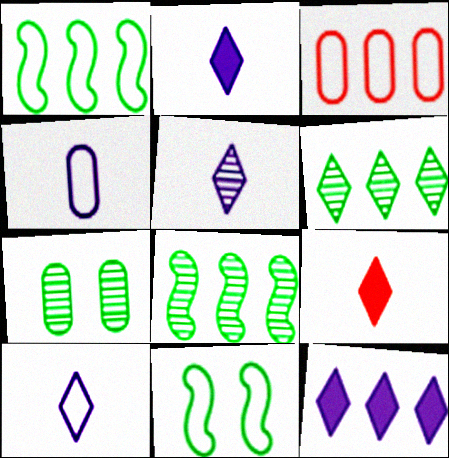[[2, 5, 10], 
[3, 8, 12], 
[3, 10, 11]]